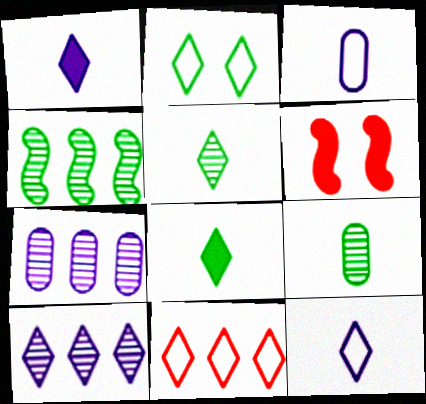[[2, 11, 12]]